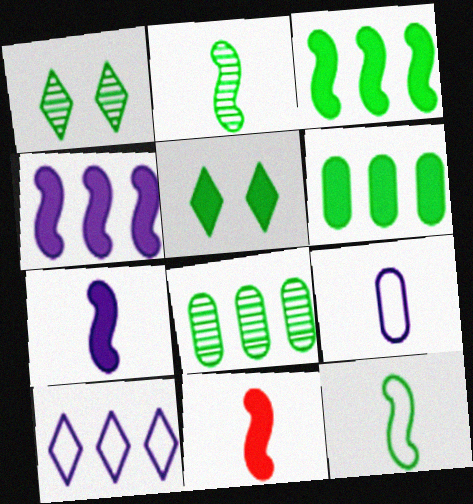[[1, 2, 8], 
[1, 6, 12], 
[5, 8, 12]]